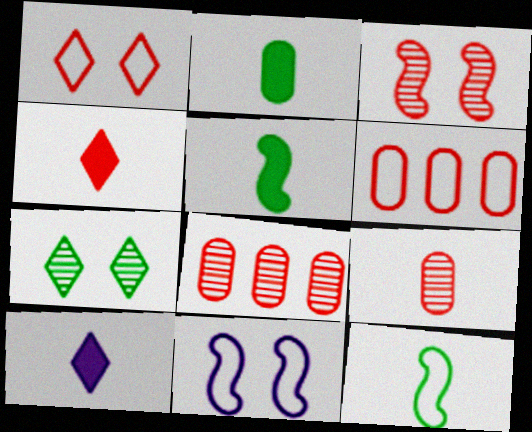[[3, 4, 6], 
[9, 10, 12]]